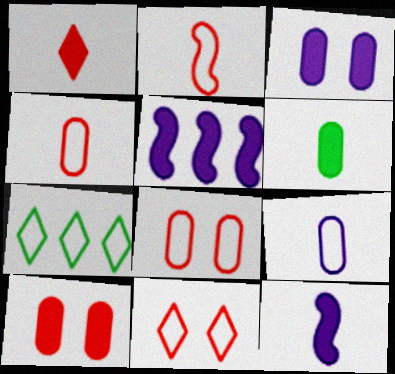[[1, 6, 12]]